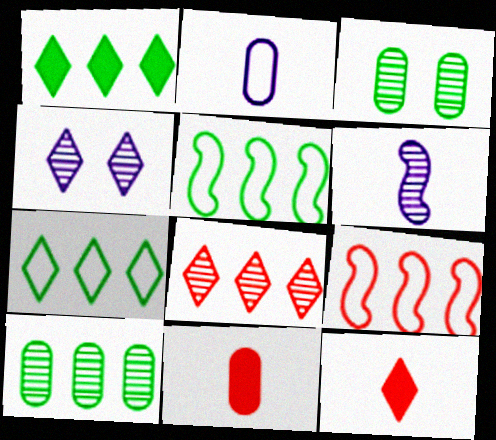[[1, 5, 10], 
[3, 6, 8], 
[4, 5, 11], 
[4, 7, 12]]